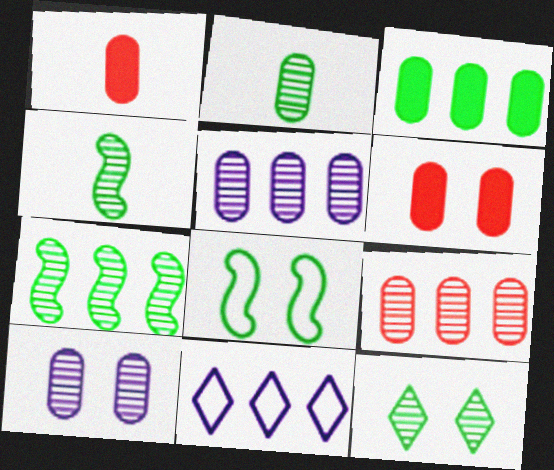[[2, 7, 12], 
[2, 9, 10], 
[4, 6, 11]]